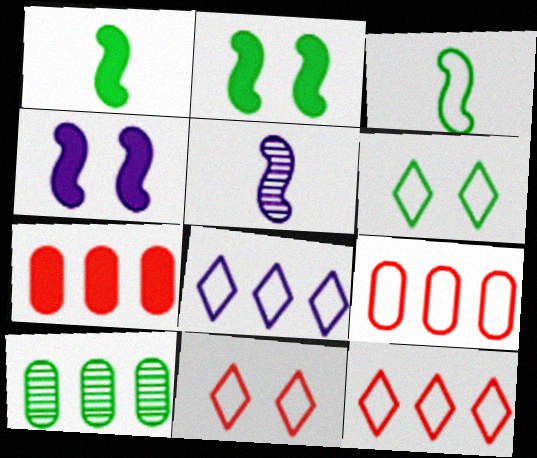[[1, 6, 10], 
[5, 6, 7]]